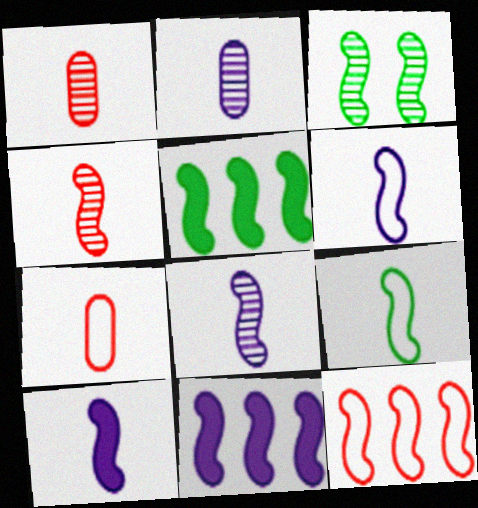[[3, 5, 9], 
[3, 10, 12], 
[4, 9, 10], 
[6, 8, 10]]